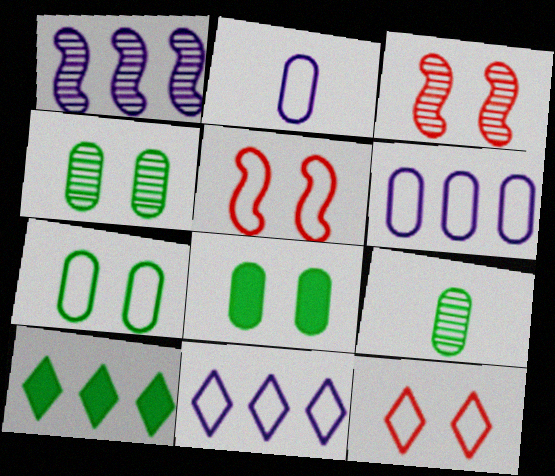[[2, 3, 10], 
[4, 7, 8]]